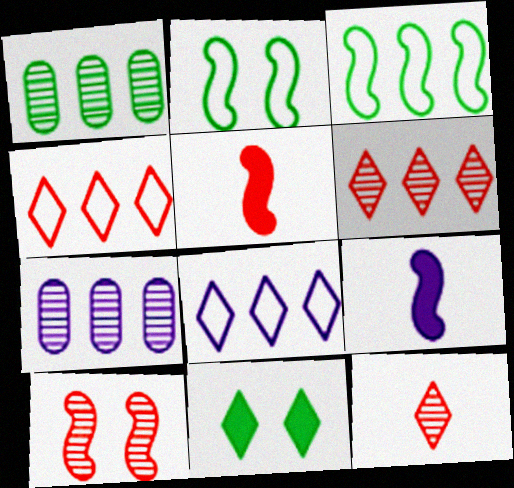[[3, 9, 10], 
[8, 11, 12]]